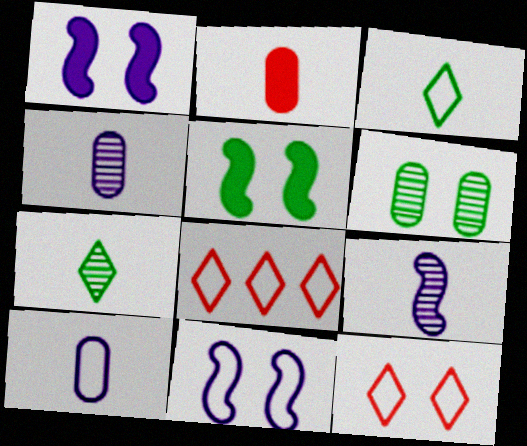[[1, 6, 12], 
[2, 3, 9], 
[4, 5, 8]]